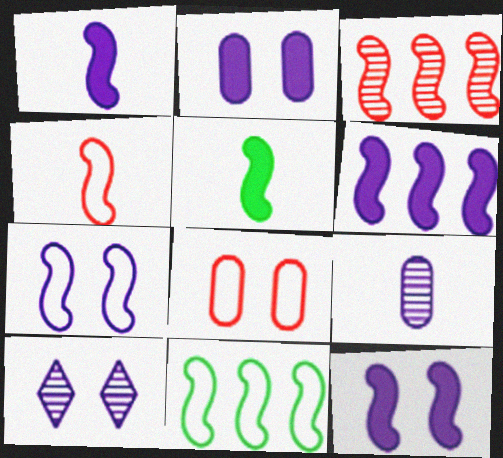[[1, 6, 12], 
[2, 7, 10], 
[3, 5, 7], 
[3, 6, 11], 
[4, 7, 11]]